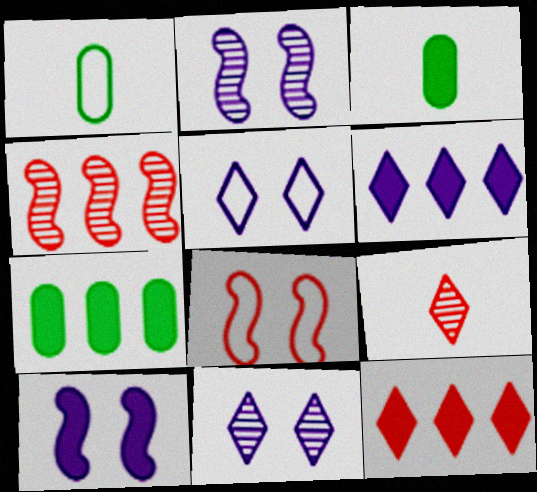[[1, 2, 12], 
[3, 4, 5], 
[3, 10, 12]]